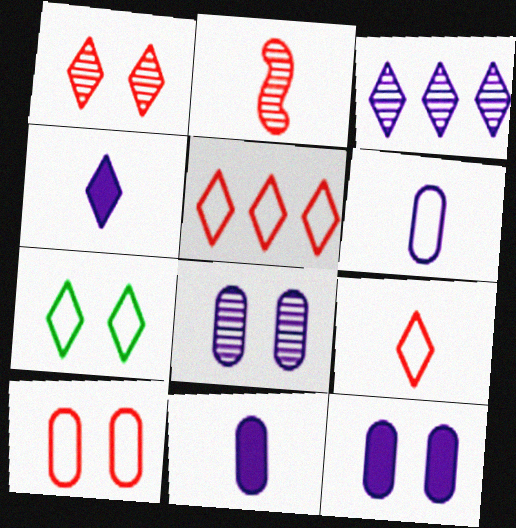[]